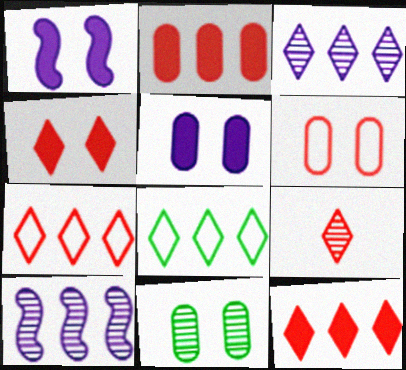[[2, 8, 10], 
[3, 8, 12], 
[4, 7, 9], 
[5, 6, 11], 
[9, 10, 11]]